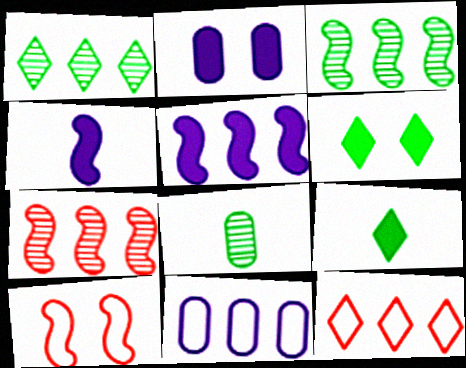[[3, 4, 10]]